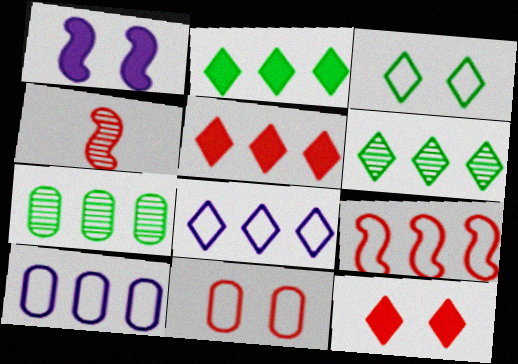[[4, 5, 11], 
[5, 6, 8]]